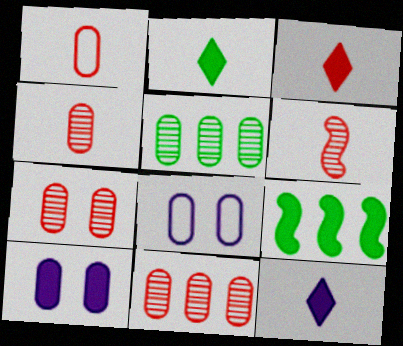[[1, 3, 6], 
[1, 5, 10], 
[2, 3, 12], 
[3, 9, 10], 
[4, 7, 11]]